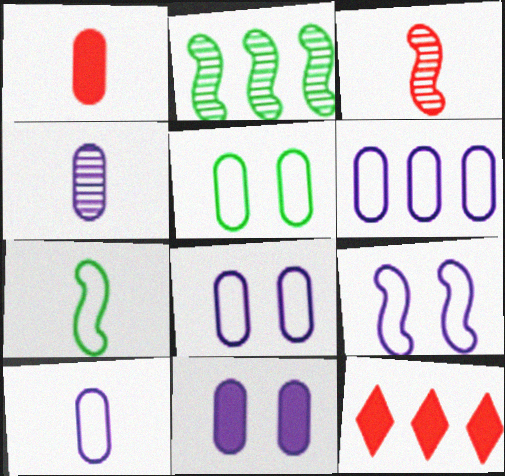[[2, 6, 12], 
[4, 6, 11], 
[6, 8, 10]]